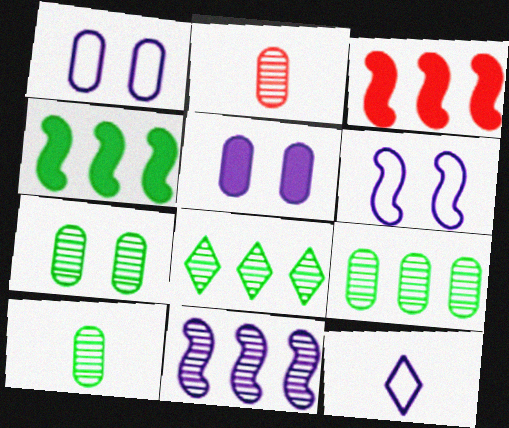[[3, 7, 12], 
[5, 11, 12], 
[7, 9, 10]]